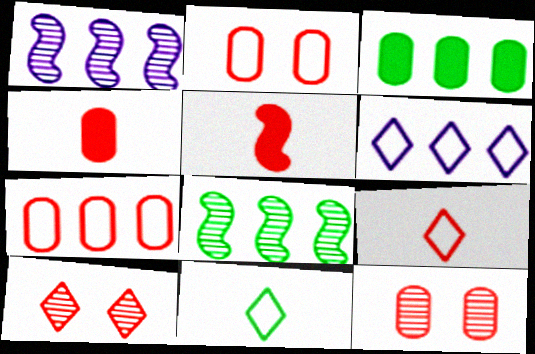[[4, 7, 12], 
[5, 7, 10]]